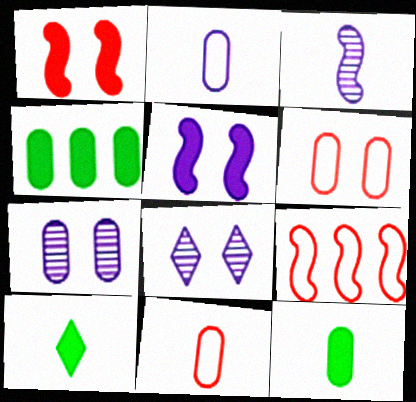[[3, 10, 11], 
[4, 7, 11], 
[7, 9, 10], 
[8, 9, 12]]